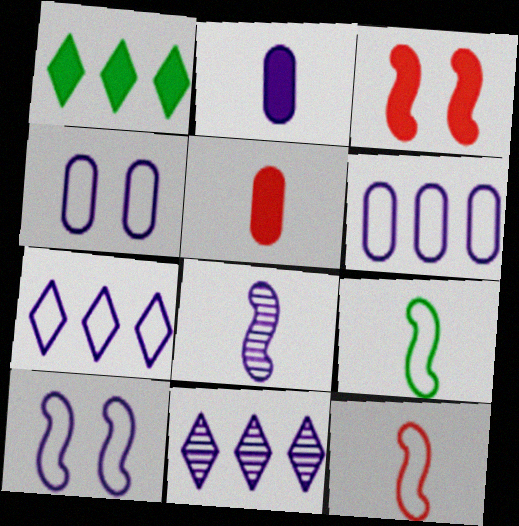[[1, 2, 3], 
[2, 10, 11]]